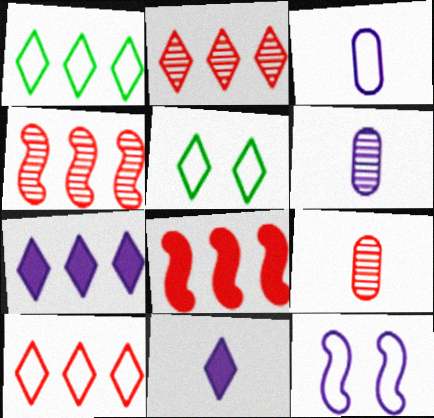[[1, 2, 7], 
[2, 5, 11], 
[5, 6, 8], 
[6, 7, 12]]